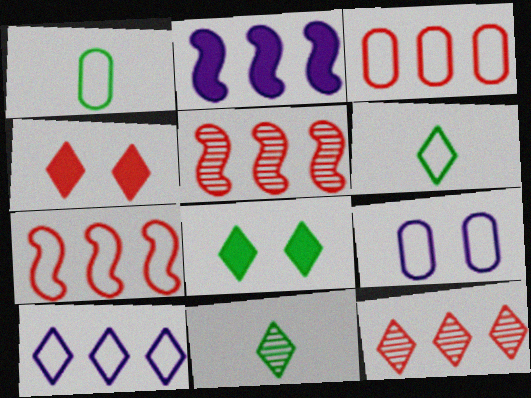[[1, 3, 9], 
[4, 10, 11], 
[6, 7, 9]]